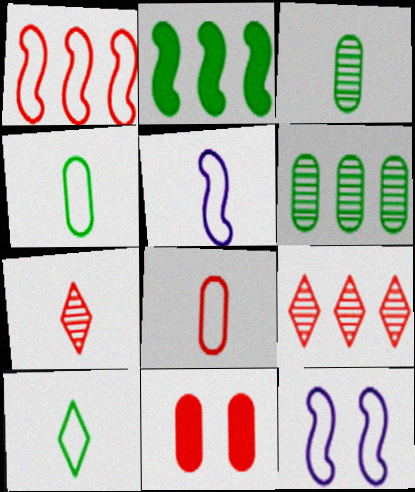[[1, 7, 11], 
[5, 8, 10]]